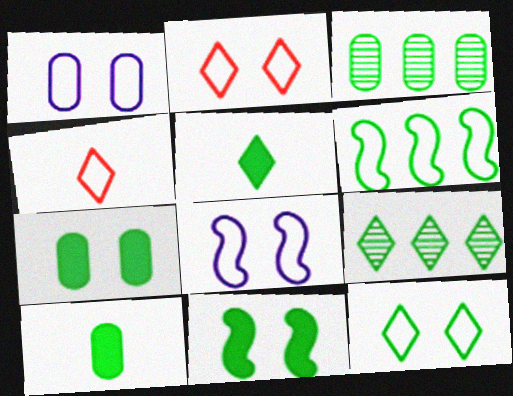[[1, 4, 6], 
[5, 9, 12]]